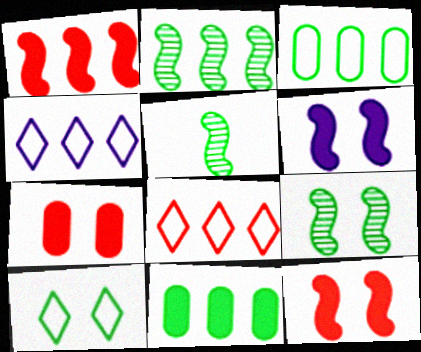[[2, 5, 9], 
[4, 5, 7], 
[5, 10, 11]]